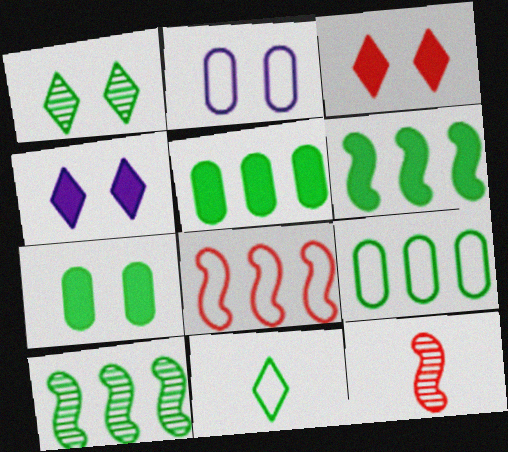[[2, 8, 11], 
[4, 9, 12], 
[7, 10, 11]]